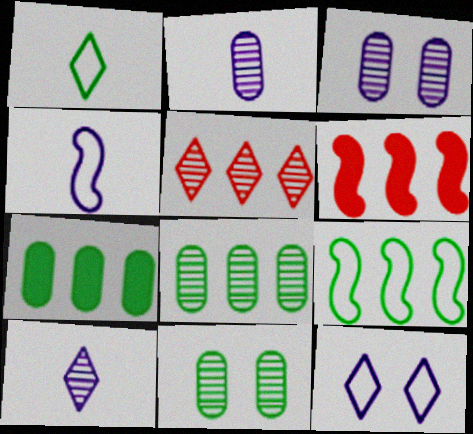[[1, 3, 6]]